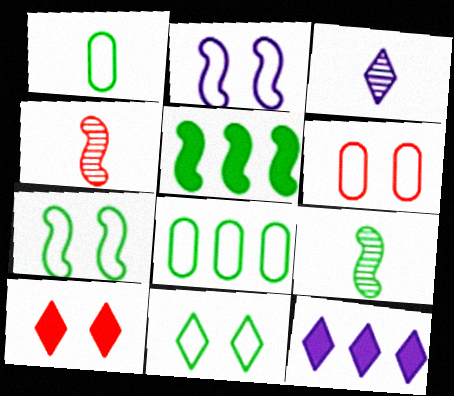[[2, 4, 5], 
[2, 6, 11], 
[3, 5, 6], 
[5, 7, 9], 
[6, 9, 12]]